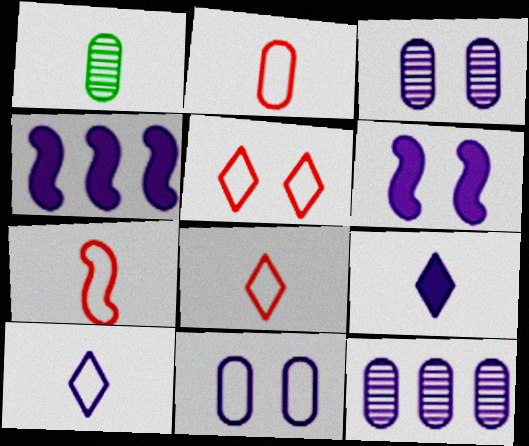[[1, 4, 5], 
[1, 7, 9], 
[2, 7, 8], 
[3, 4, 10], 
[6, 10, 12]]